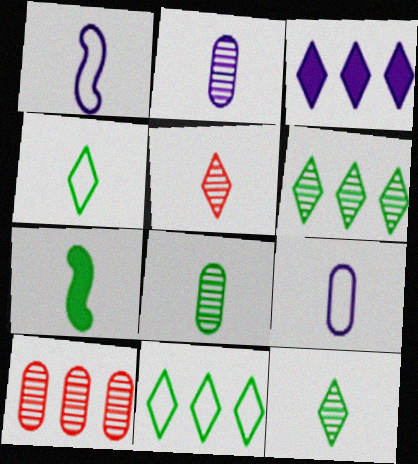[[4, 7, 8], 
[5, 7, 9]]